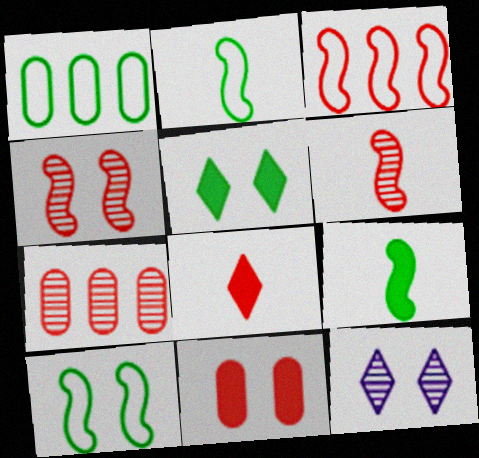[[10, 11, 12]]